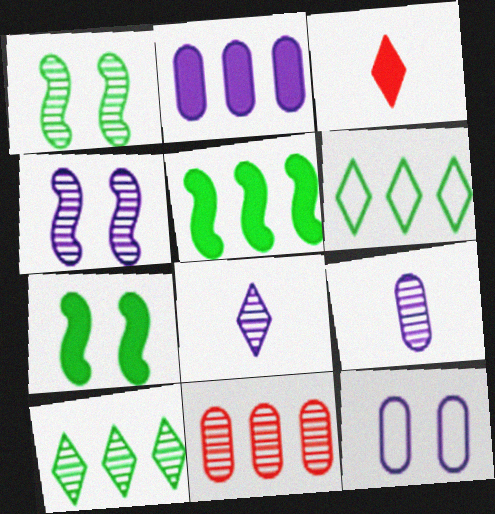[[1, 8, 11], 
[2, 3, 7], 
[2, 9, 12]]